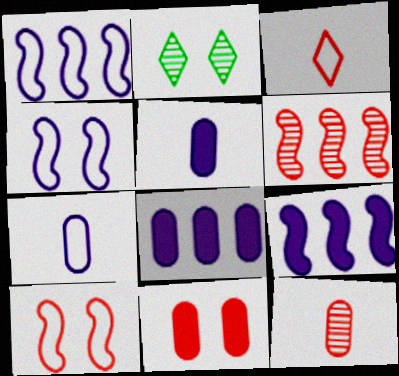[[2, 4, 11], 
[3, 6, 11]]